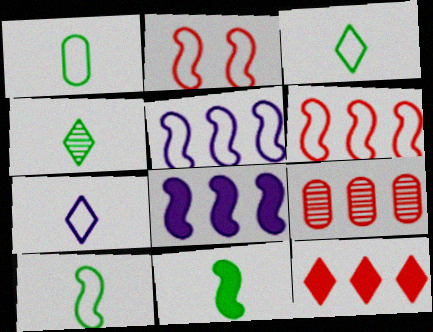[[1, 3, 10], 
[1, 4, 11], 
[2, 5, 10], 
[6, 9, 12]]